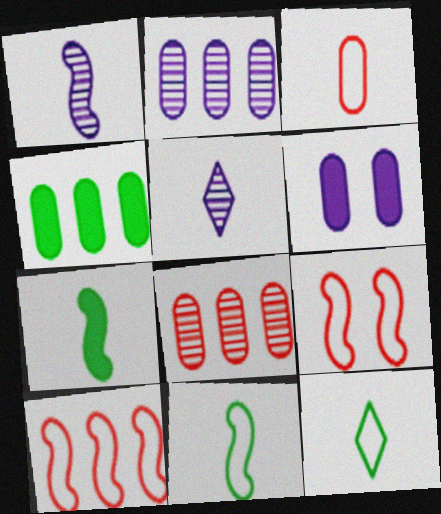[[3, 5, 7], 
[4, 5, 9]]